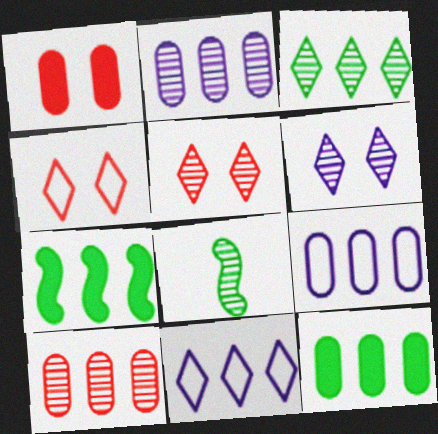[[1, 8, 11], 
[2, 5, 8], 
[6, 8, 10], 
[7, 10, 11], 
[9, 10, 12]]